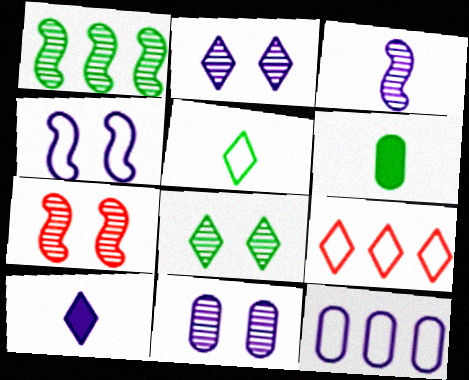[[1, 3, 7], 
[7, 8, 11], 
[8, 9, 10]]